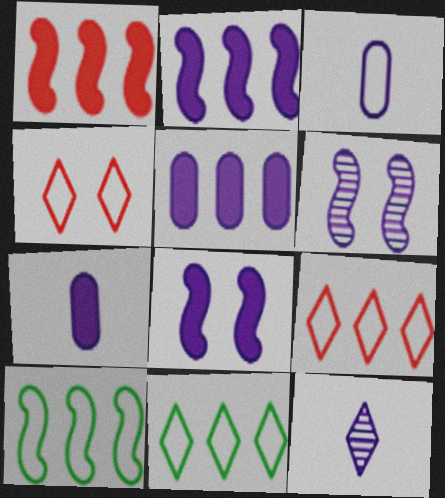[[3, 4, 10]]